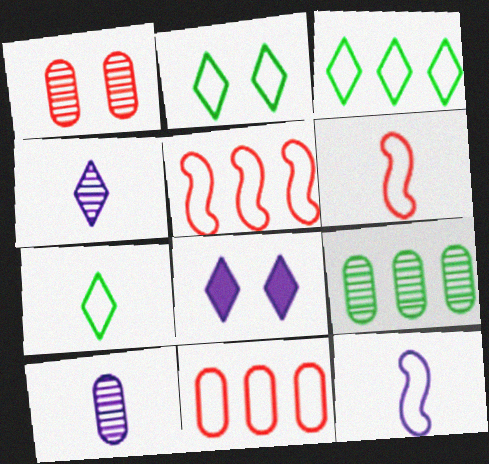[[1, 9, 10], 
[2, 3, 7], 
[2, 11, 12], 
[6, 8, 9]]